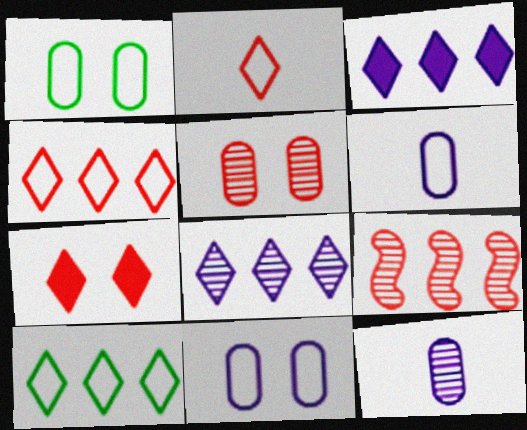[]